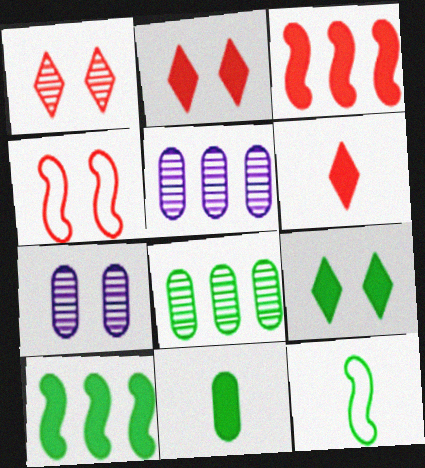[[2, 5, 12], 
[4, 7, 9], 
[8, 9, 12], 
[9, 10, 11]]